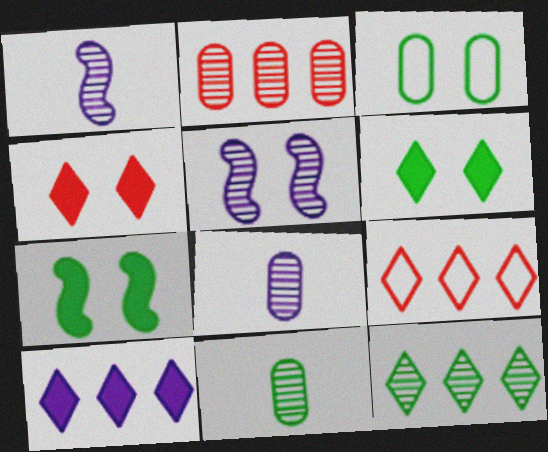[[3, 4, 5], 
[7, 8, 9], 
[9, 10, 12]]